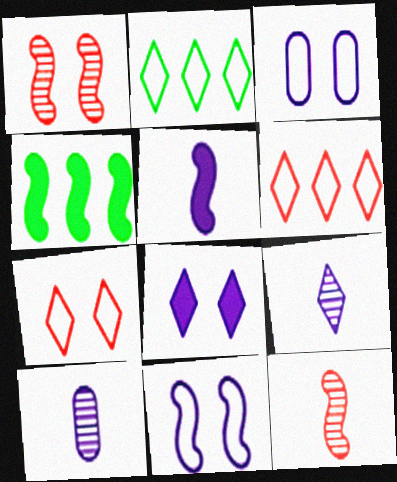[[4, 7, 10], 
[4, 11, 12]]